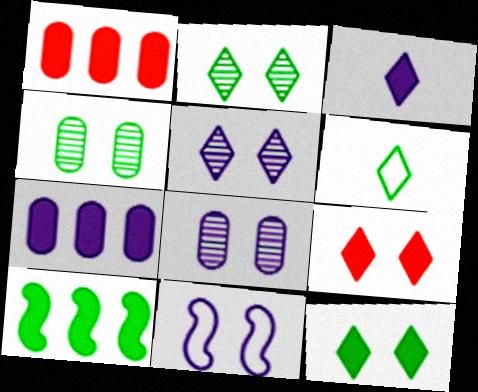[[4, 6, 10], 
[4, 9, 11]]